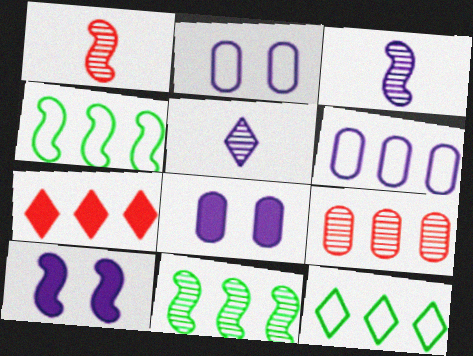[[1, 4, 10], 
[1, 8, 12], 
[5, 6, 10], 
[6, 7, 11]]